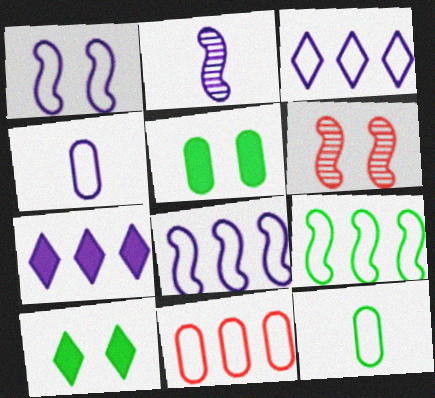[[1, 3, 4], 
[2, 10, 11], 
[3, 9, 11], 
[6, 7, 12]]